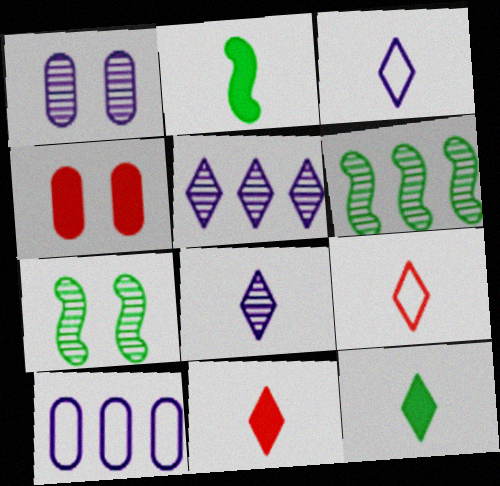[[3, 4, 6], 
[7, 10, 11], 
[8, 9, 12]]